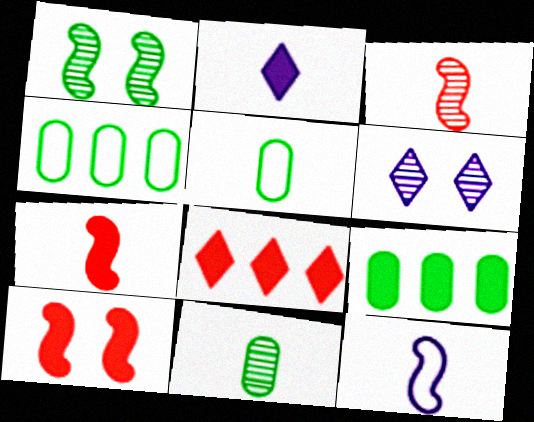[[2, 3, 5], 
[2, 9, 10], 
[4, 6, 7]]